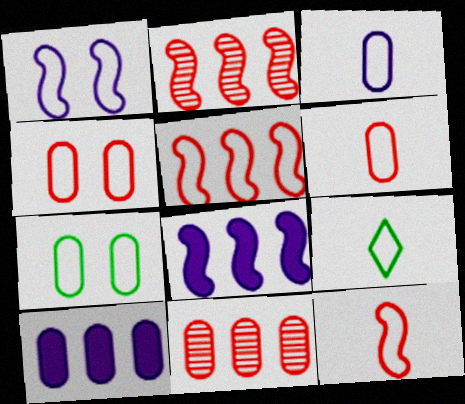[[3, 9, 12]]